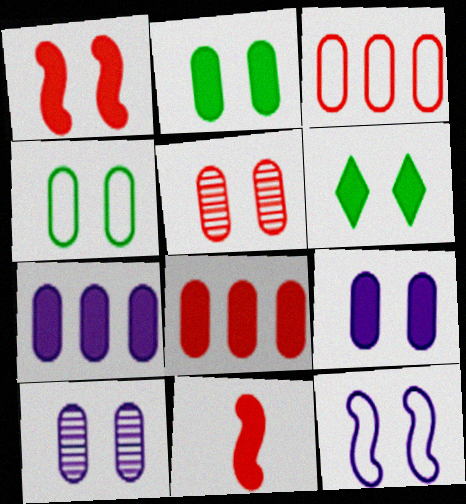[[1, 6, 9], 
[4, 5, 9], 
[5, 6, 12], 
[6, 7, 11]]